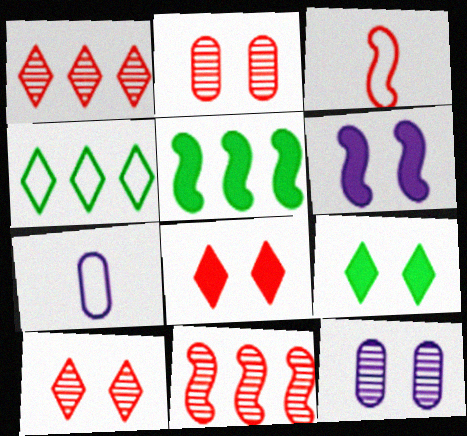[[5, 7, 10], 
[7, 9, 11]]